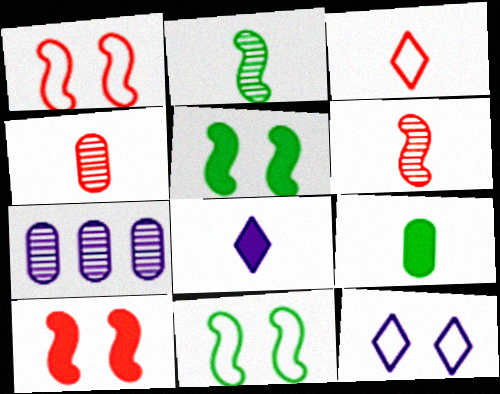[[3, 5, 7]]